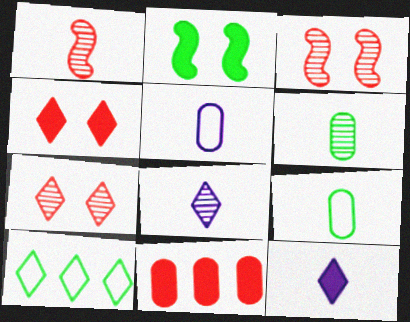[[1, 6, 8], 
[1, 9, 12], 
[2, 6, 10], 
[2, 11, 12], 
[4, 8, 10], 
[7, 10, 12]]